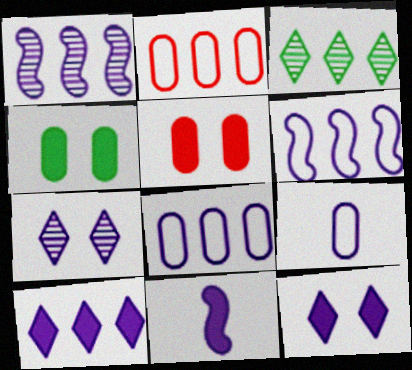[[1, 8, 10], 
[1, 9, 12], 
[7, 8, 11]]